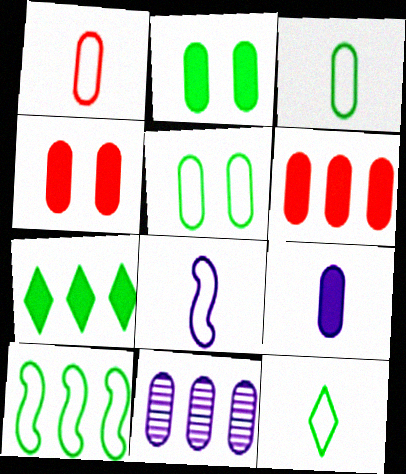[[1, 2, 11], 
[1, 8, 12], 
[2, 6, 9], 
[3, 4, 11], 
[5, 10, 12]]